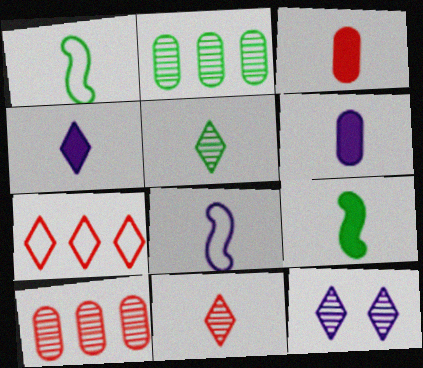[[1, 6, 11], 
[3, 4, 9], 
[3, 5, 8]]